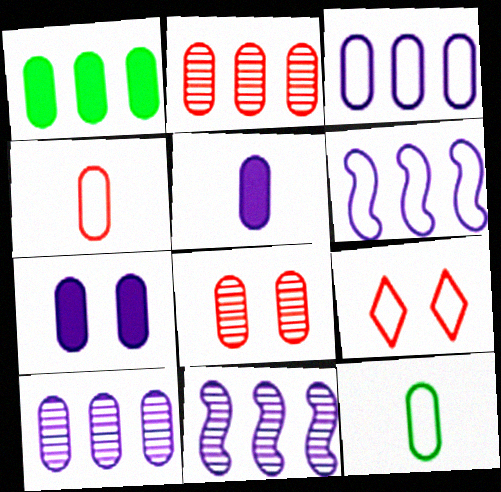[[1, 2, 3], 
[2, 7, 12], 
[6, 9, 12]]